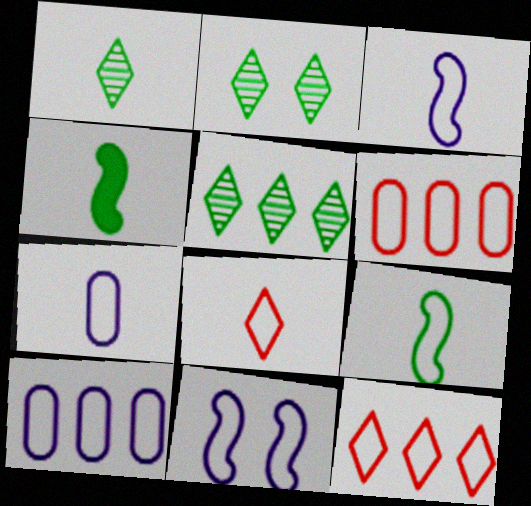[[1, 2, 5], 
[7, 8, 9]]